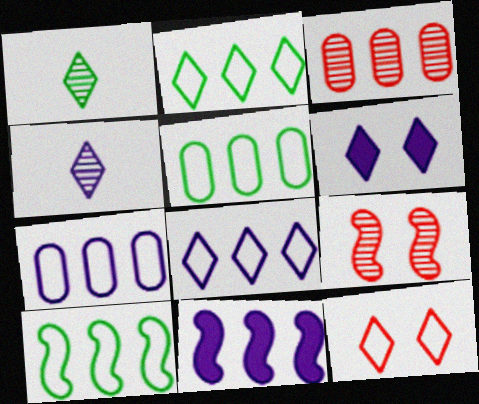[[2, 3, 11], 
[2, 5, 10], 
[4, 6, 8]]